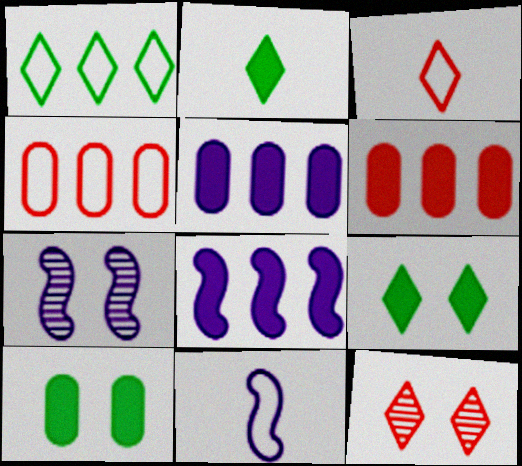[[2, 4, 7], 
[7, 8, 11]]